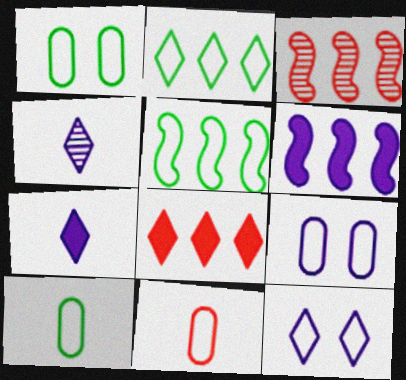[[1, 3, 7], 
[3, 5, 6], 
[4, 6, 9], 
[5, 11, 12]]